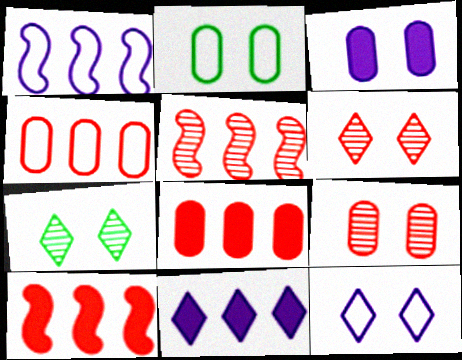[[2, 3, 9]]